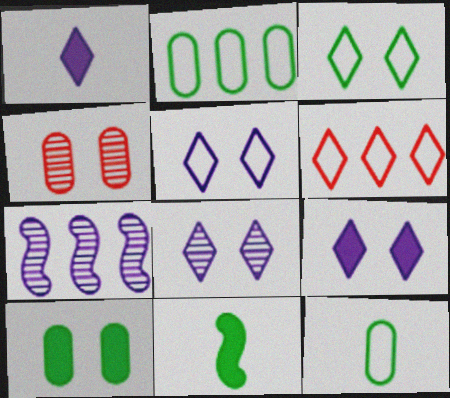[[5, 8, 9]]